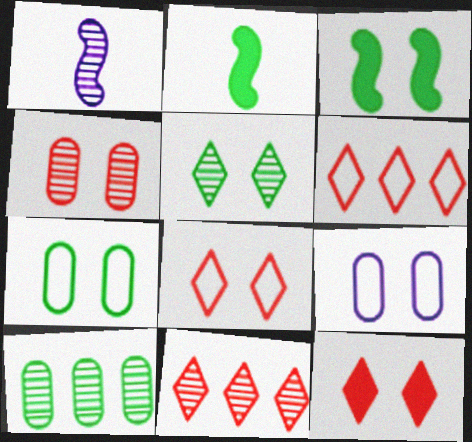[[2, 9, 11], 
[3, 5, 7]]